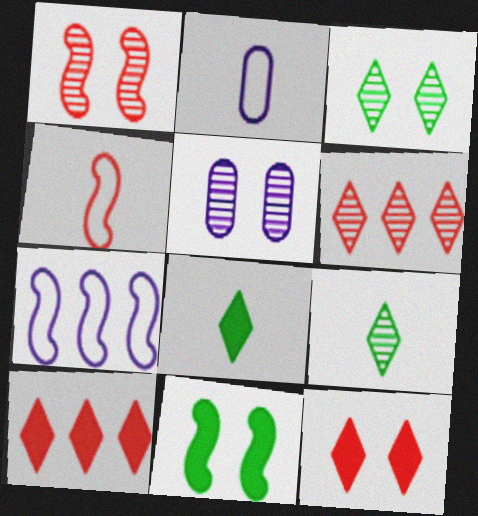[[1, 3, 5], 
[2, 6, 11]]